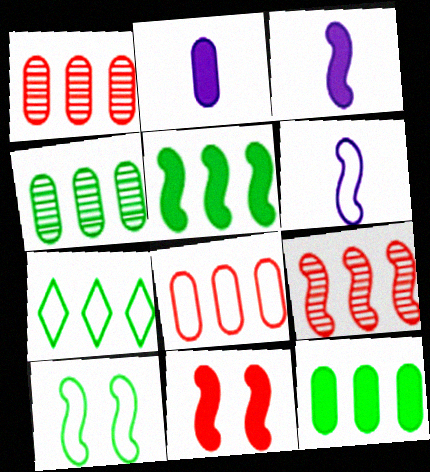[[3, 5, 11], 
[3, 9, 10], 
[4, 5, 7]]